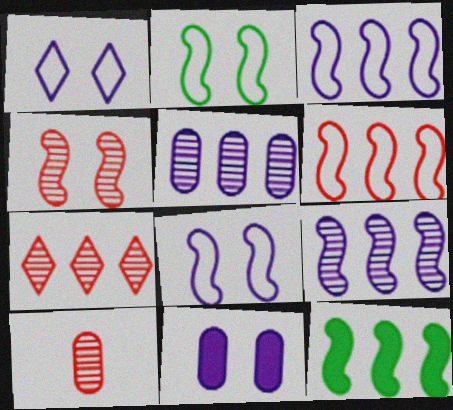[[1, 10, 12], 
[4, 7, 10], 
[6, 9, 12]]